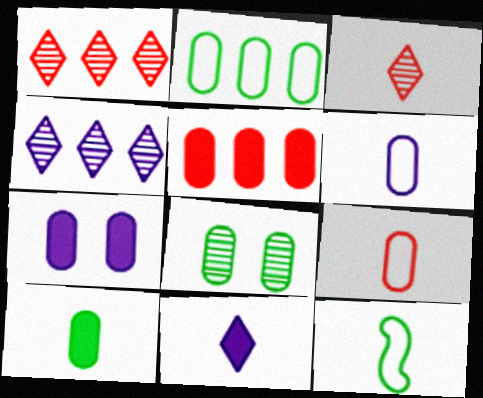[[1, 7, 12], 
[2, 8, 10], 
[5, 6, 8], 
[5, 7, 10]]